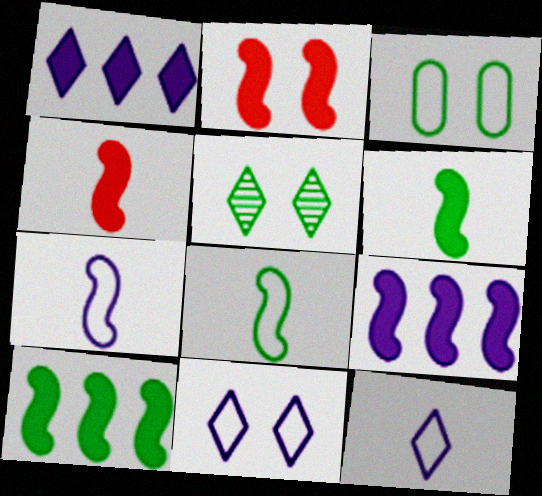[[2, 6, 9]]